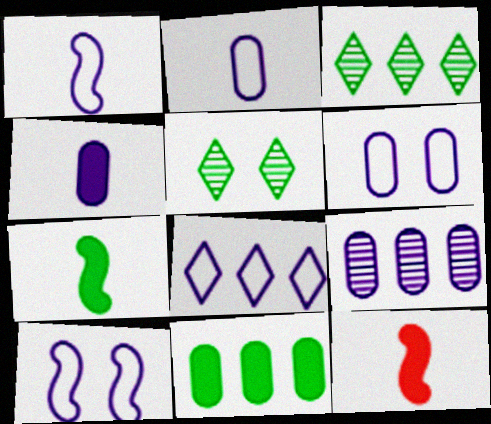[[1, 6, 8], 
[2, 8, 10], 
[3, 6, 12], 
[4, 6, 9]]